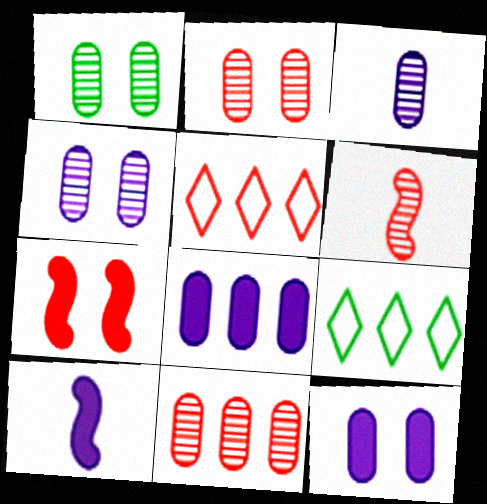[[1, 2, 4], 
[1, 3, 11], 
[1, 5, 10], 
[2, 9, 10], 
[3, 7, 9], 
[6, 9, 12]]